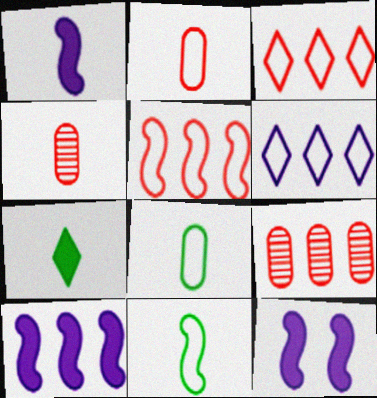[[1, 10, 12]]